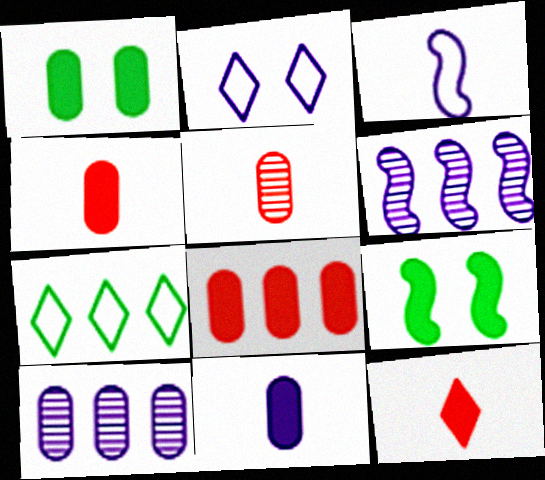[[1, 8, 11], 
[2, 6, 11], 
[6, 7, 8]]